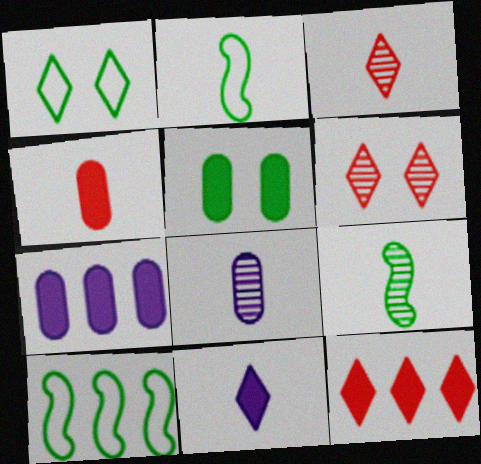[[2, 6, 7], 
[3, 8, 9], 
[4, 5, 7]]